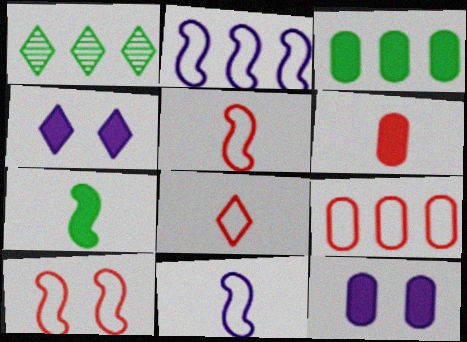[[1, 4, 8], 
[1, 5, 12], 
[3, 6, 12], 
[8, 9, 10]]